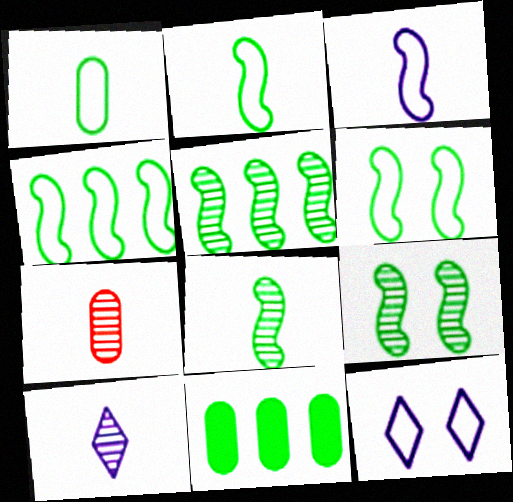[[2, 4, 6], 
[5, 8, 9], 
[7, 8, 10]]